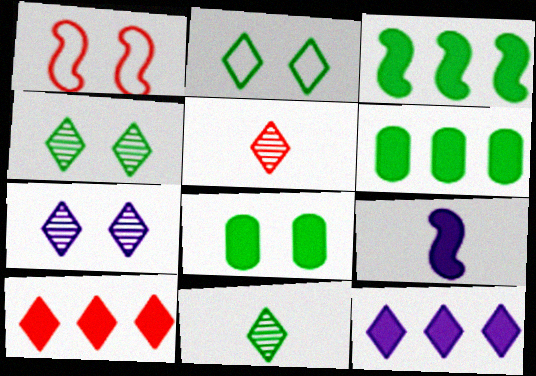[[1, 7, 8], 
[2, 5, 12], 
[8, 9, 10]]